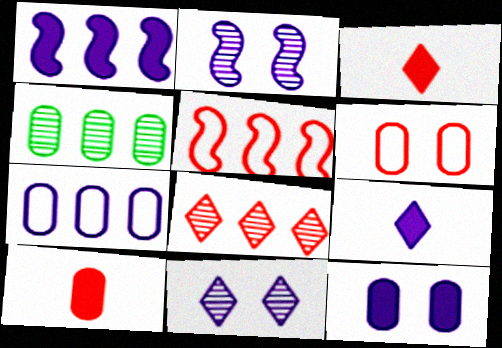[[1, 9, 12], 
[2, 7, 9]]